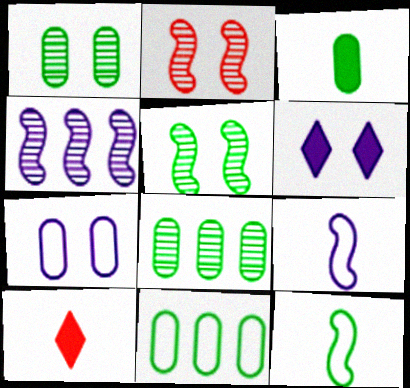[[1, 3, 11]]